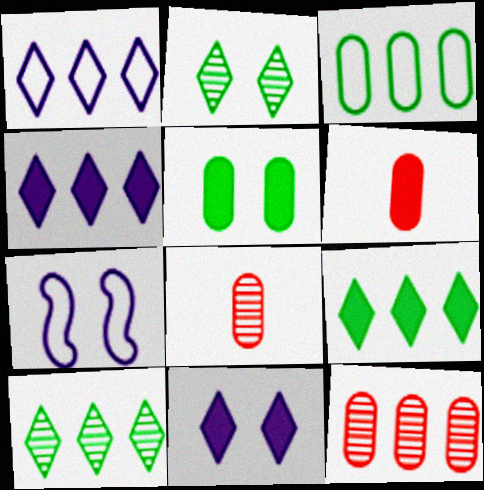[[6, 7, 10], 
[7, 8, 9]]